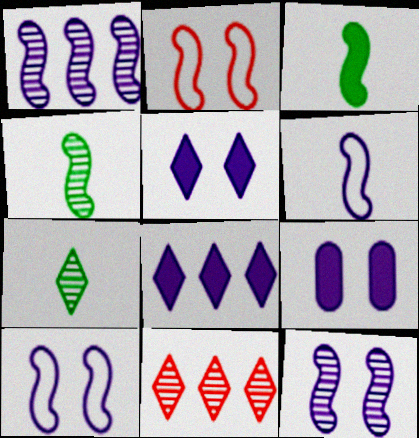[[1, 2, 3]]